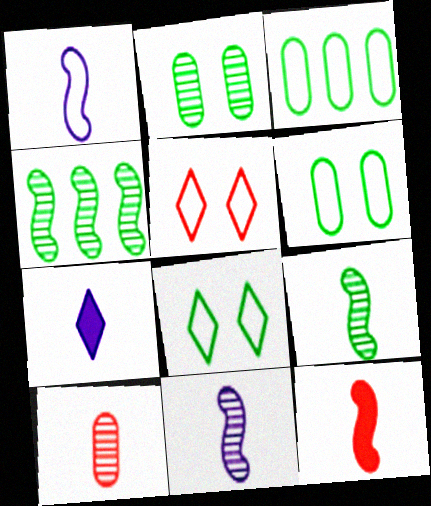[[1, 3, 5], 
[1, 9, 12]]